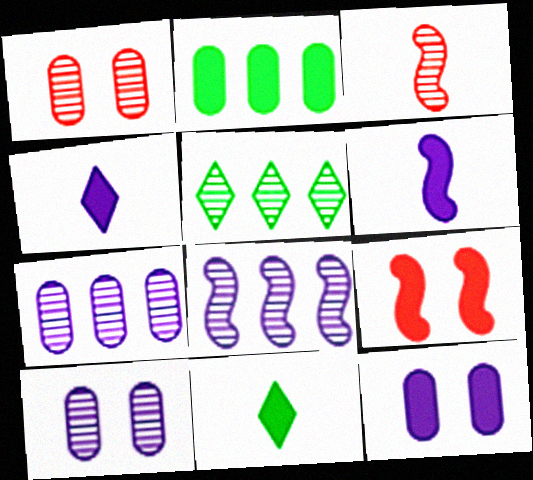[[2, 4, 9], 
[3, 5, 10]]